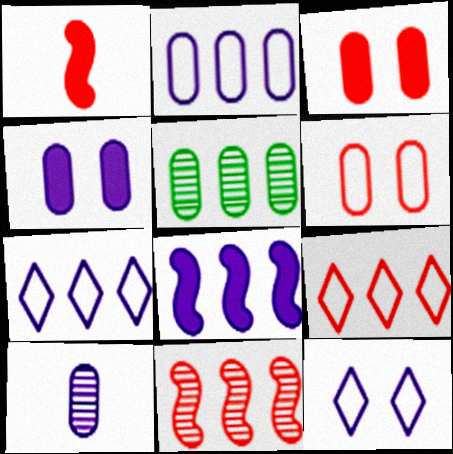[[1, 5, 12], 
[2, 4, 10], 
[5, 8, 9], 
[8, 10, 12]]